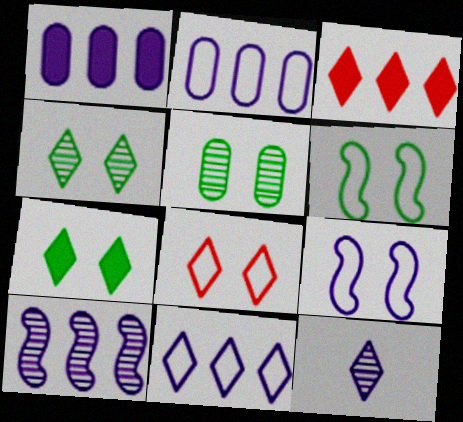[[1, 9, 12], 
[1, 10, 11], 
[5, 6, 7]]